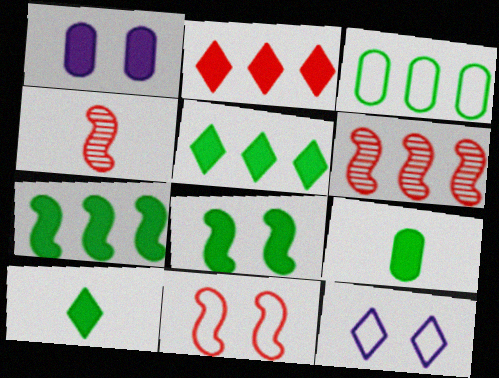[[5, 8, 9], 
[6, 9, 12]]